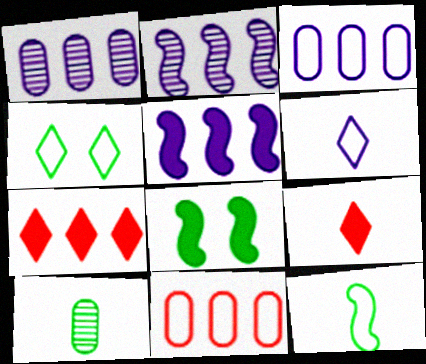[]